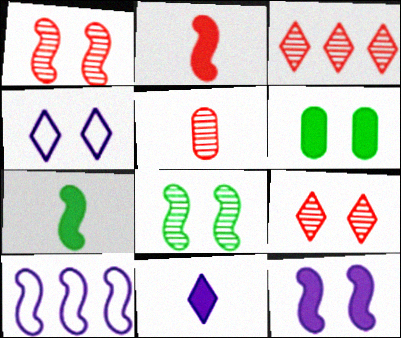[[1, 3, 5], 
[1, 4, 6], 
[1, 7, 10], 
[2, 8, 10]]